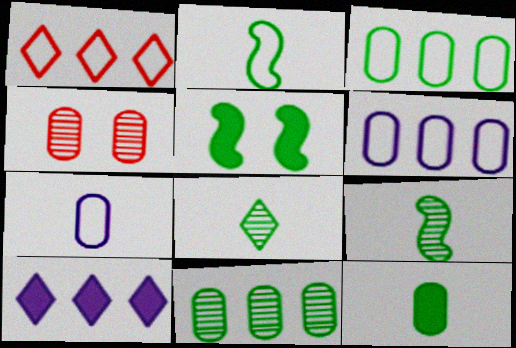[[2, 4, 10], 
[2, 8, 12], 
[3, 5, 8], 
[4, 6, 12]]